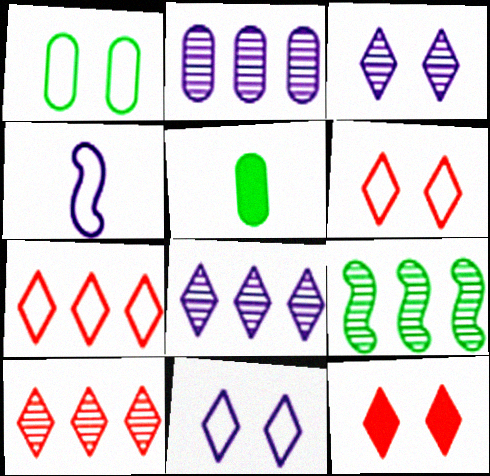[[1, 4, 7], 
[2, 9, 10]]